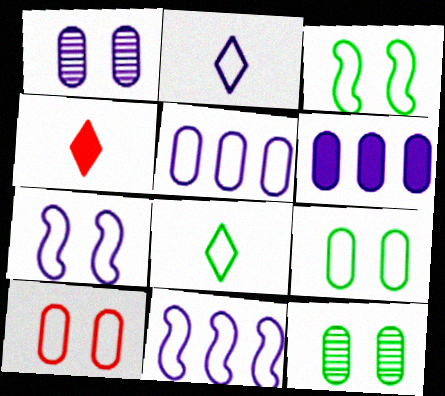[[2, 5, 7], 
[4, 11, 12], 
[8, 10, 11]]